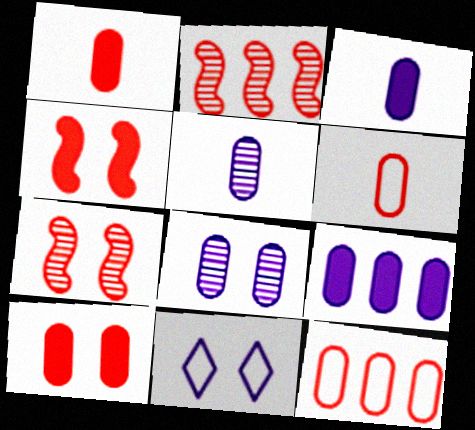[]